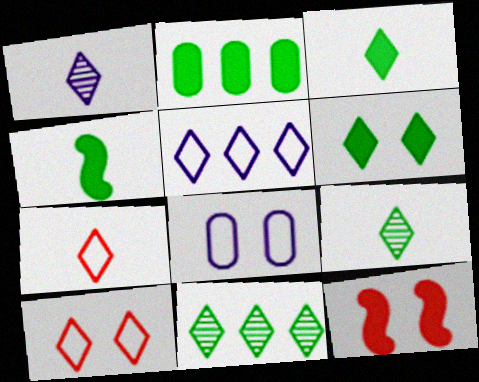[[1, 3, 7], 
[2, 4, 6]]